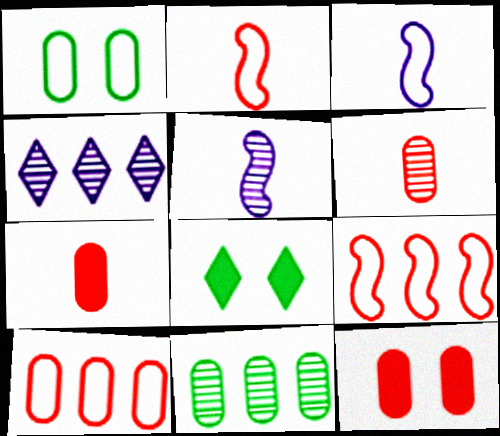[[5, 8, 10], 
[6, 10, 12]]